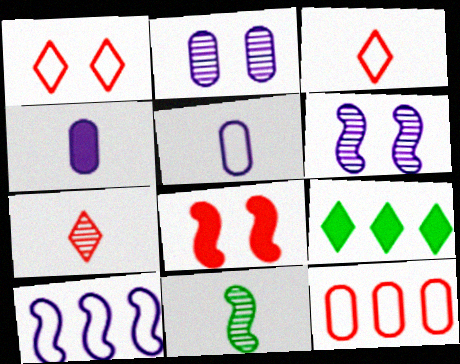[[3, 4, 11], 
[4, 8, 9], 
[7, 8, 12], 
[8, 10, 11]]